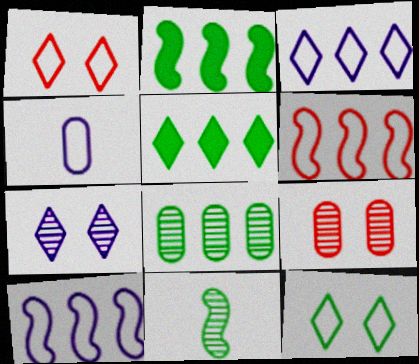[[4, 6, 12]]